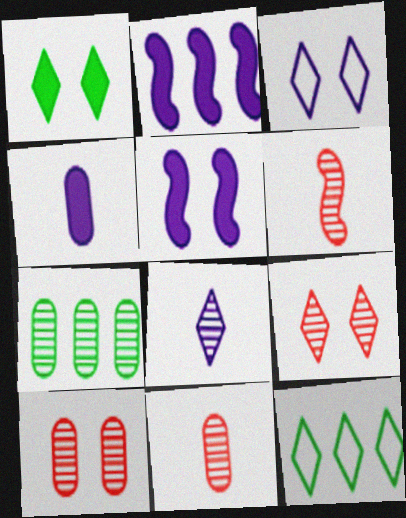[[1, 3, 9], 
[5, 11, 12]]